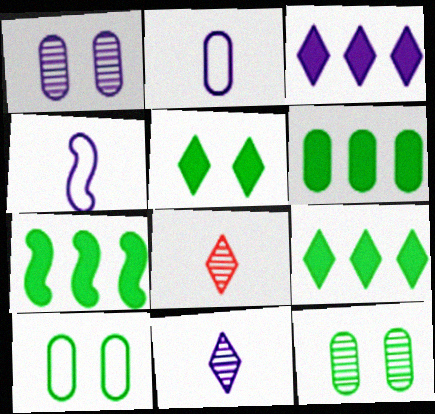[[1, 3, 4], 
[6, 7, 9]]